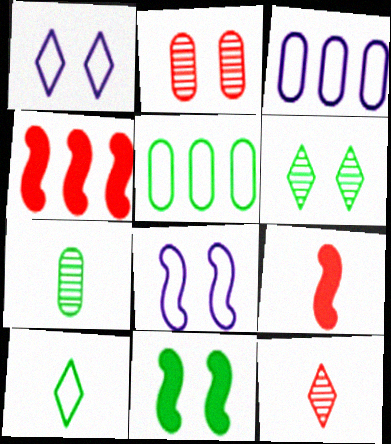[[1, 2, 11], 
[1, 4, 7], 
[3, 6, 9], 
[3, 11, 12]]